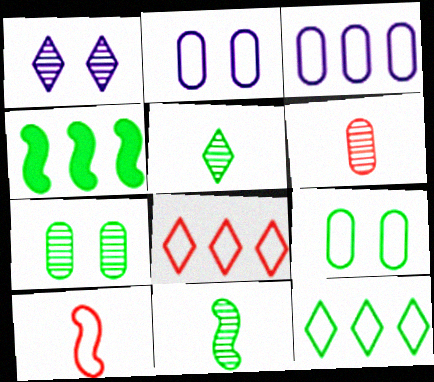[[2, 10, 12], 
[4, 5, 9]]